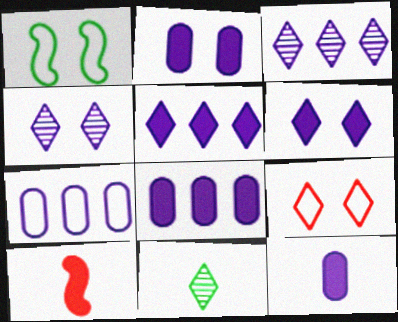[[2, 8, 12], 
[5, 9, 11]]